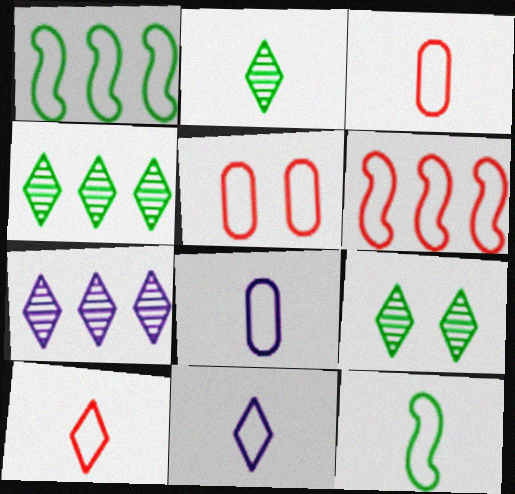[[1, 5, 11], 
[2, 4, 9], 
[3, 11, 12], 
[5, 6, 10], 
[8, 10, 12]]